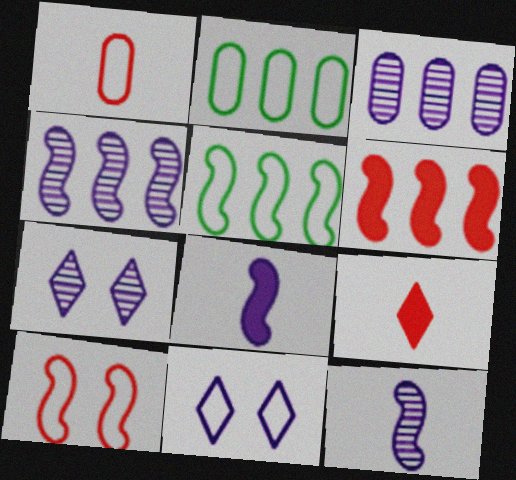[[1, 5, 11], 
[3, 7, 12], 
[3, 8, 11], 
[4, 5, 6]]